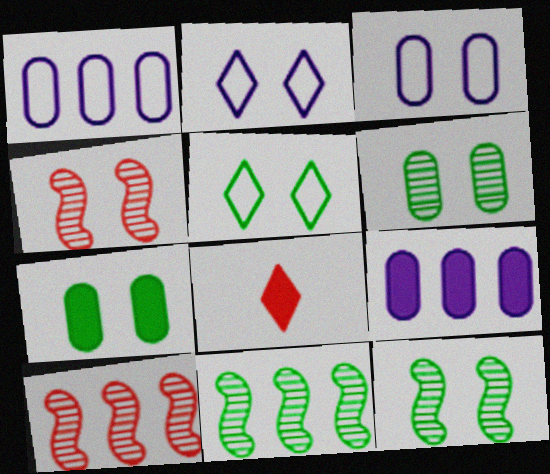[[1, 8, 12], 
[2, 4, 7], 
[3, 8, 11], 
[5, 7, 12]]